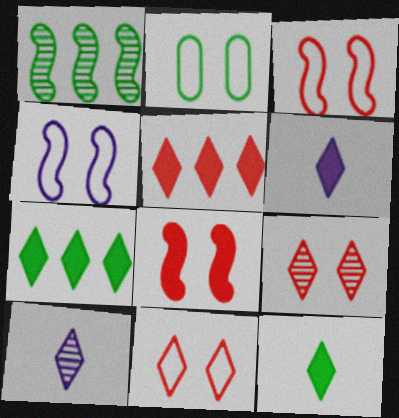[[1, 2, 12], 
[2, 4, 11], 
[7, 10, 11]]